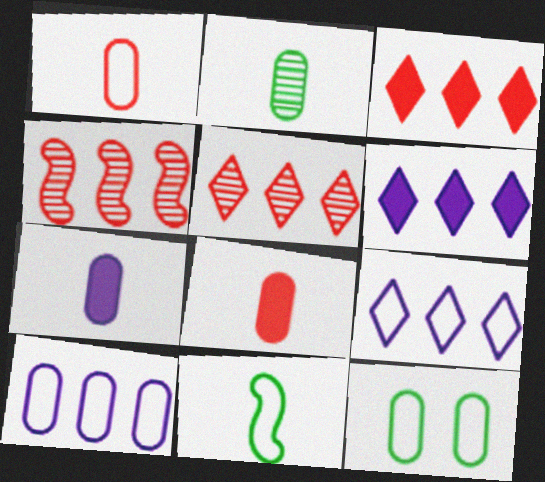[[1, 2, 7], 
[1, 10, 12]]